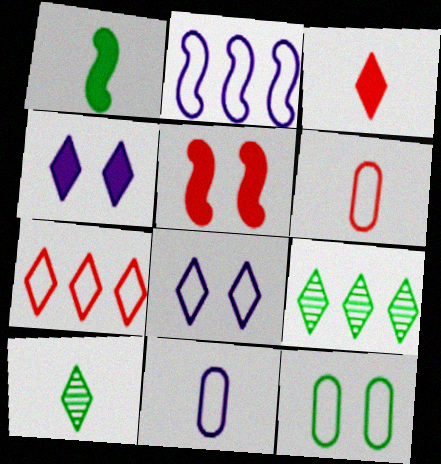[[1, 9, 12], 
[2, 8, 11], 
[3, 8, 9], 
[4, 7, 10], 
[5, 9, 11]]